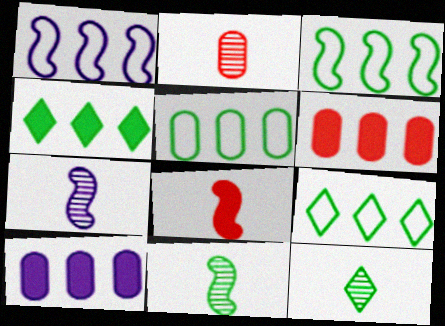[[2, 7, 12], 
[3, 5, 9]]